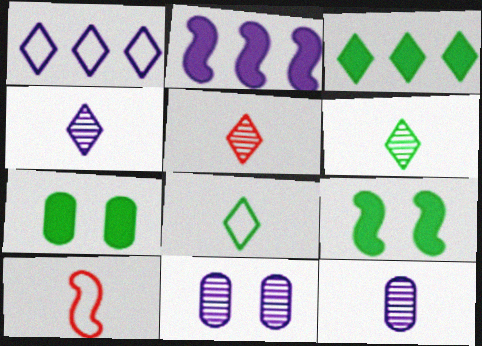[[3, 10, 11], 
[4, 5, 6]]